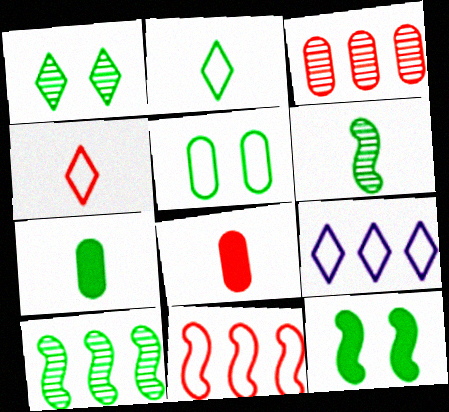[[1, 5, 12], 
[2, 6, 7]]